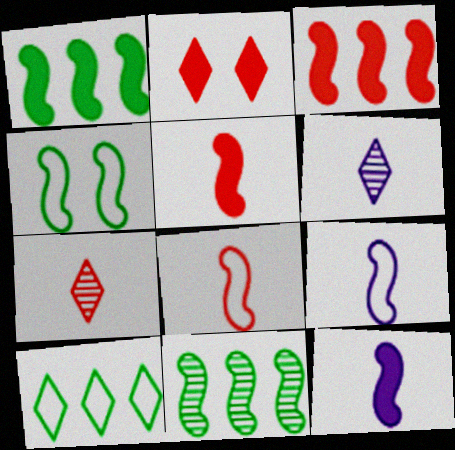[[2, 6, 10]]